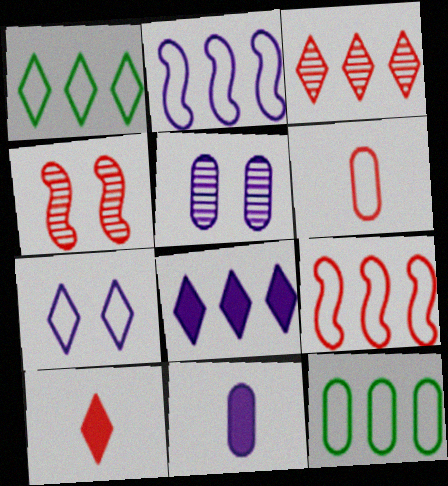[[1, 3, 8], 
[1, 4, 11]]